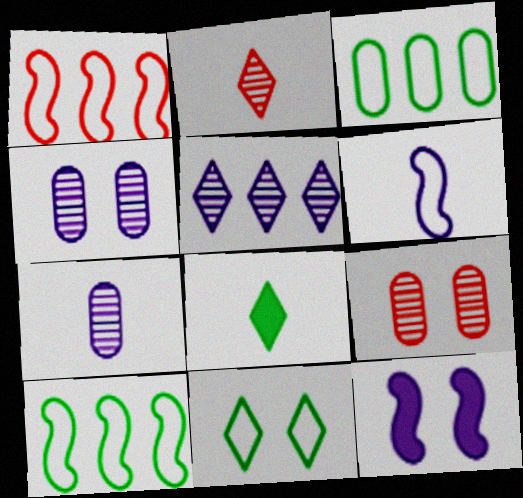[[1, 4, 8], 
[2, 3, 12], 
[9, 11, 12]]